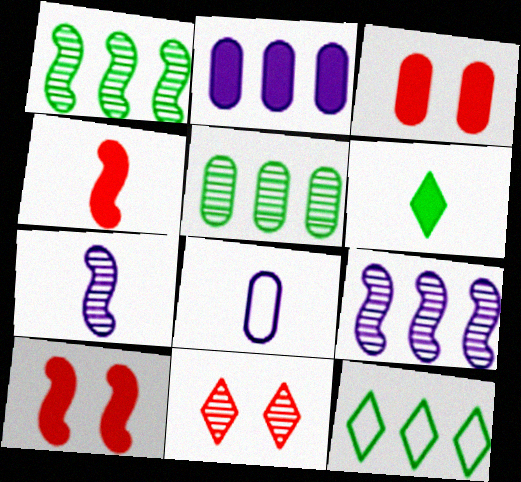[[2, 6, 10], 
[3, 5, 8], 
[3, 7, 12], 
[5, 7, 11]]